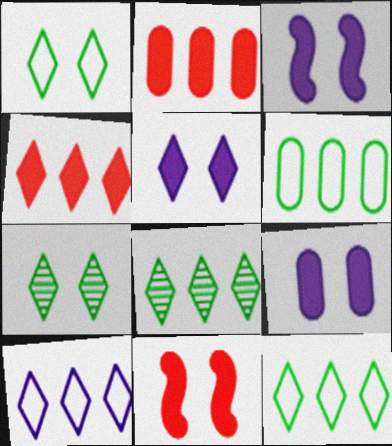[[3, 5, 9], 
[4, 8, 10]]